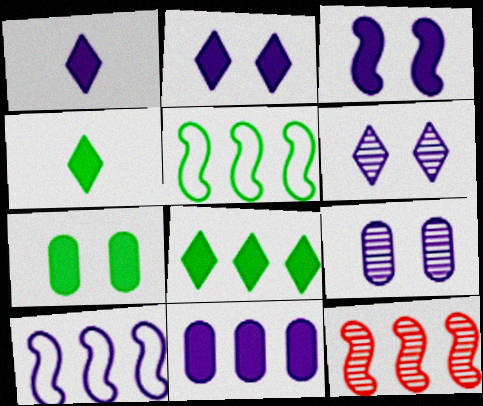[[1, 3, 11], 
[1, 9, 10]]